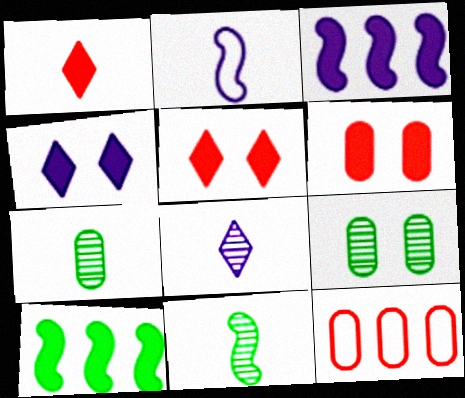[[1, 2, 7], 
[4, 11, 12]]